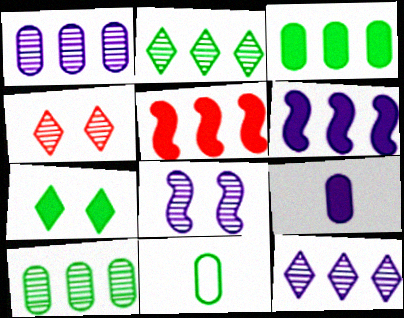[[4, 6, 11], 
[5, 7, 9]]